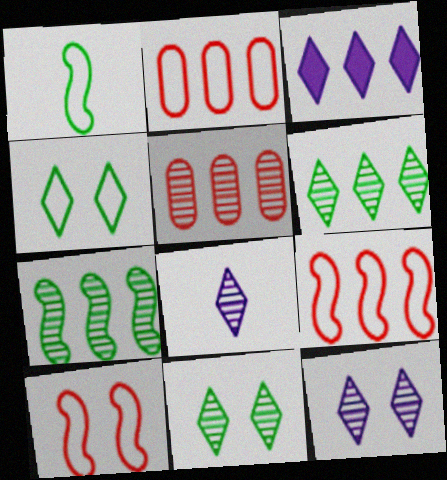[[2, 3, 7]]